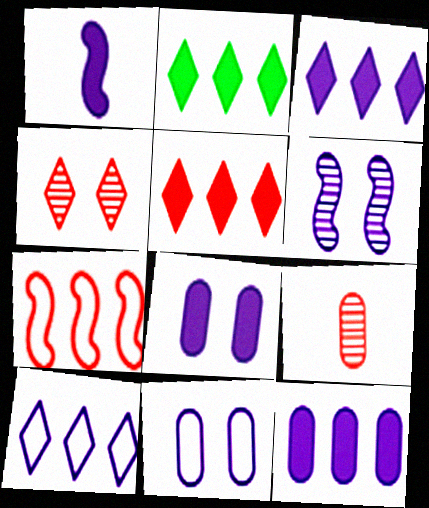[[1, 3, 8], 
[2, 3, 5]]